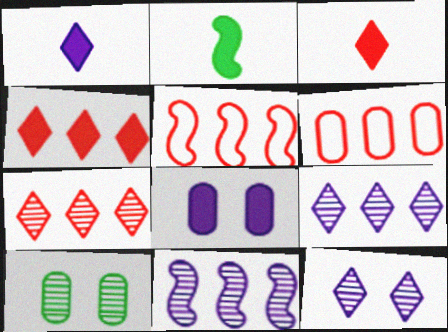[[1, 5, 10], 
[2, 4, 8], 
[2, 6, 12]]